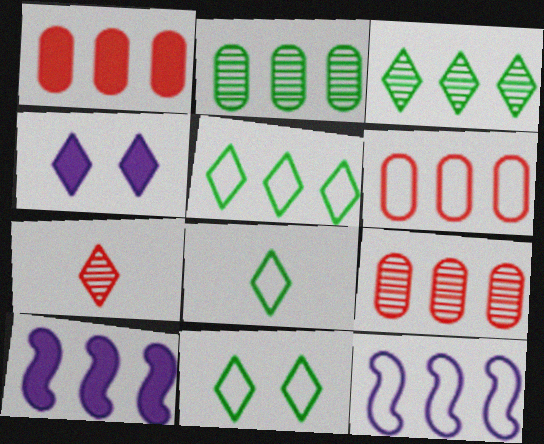[[1, 3, 12], 
[1, 6, 9], 
[3, 6, 10], 
[4, 5, 7], 
[5, 6, 12], 
[5, 8, 11], 
[5, 9, 10]]